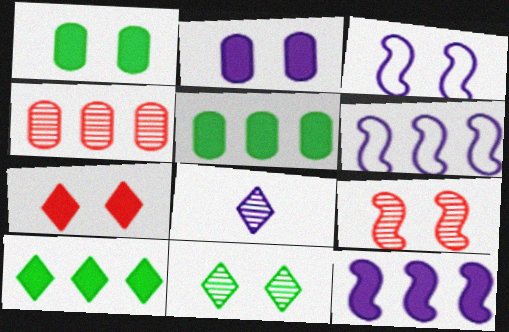[[2, 6, 8], 
[4, 6, 10]]